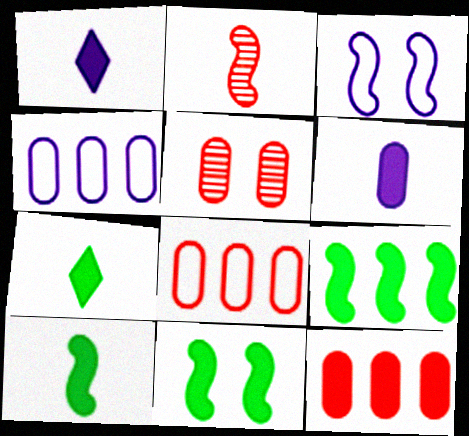[[1, 11, 12], 
[2, 3, 9], 
[9, 10, 11]]